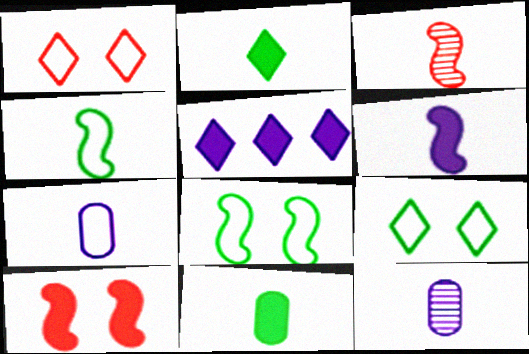[[2, 3, 7], 
[3, 4, 6], 
[5, 10, 11]]